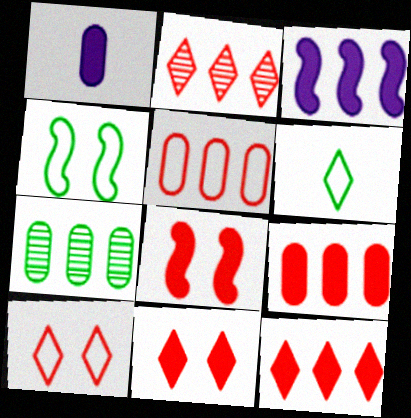[[1, 2, 4]]